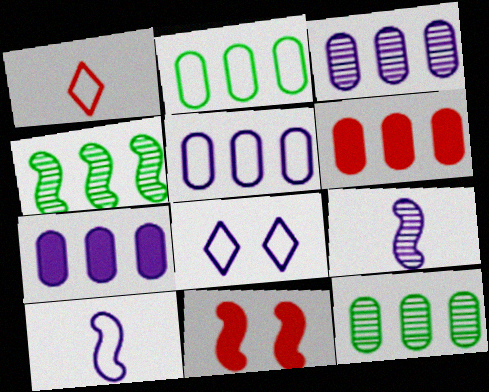[[2, 3, 6], 
[3, 5, 7], 
[4, 10, 11], 
[5, 6, 12], 
[5, 8, 10], 
[7, 8, 9]]